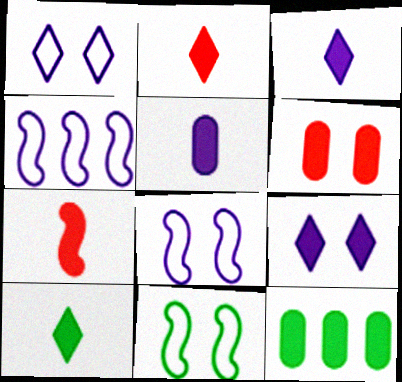[[2, 3, 10], 
[5, 6, 12], 
[5, 7, 10], 
[7, 9, 12]]